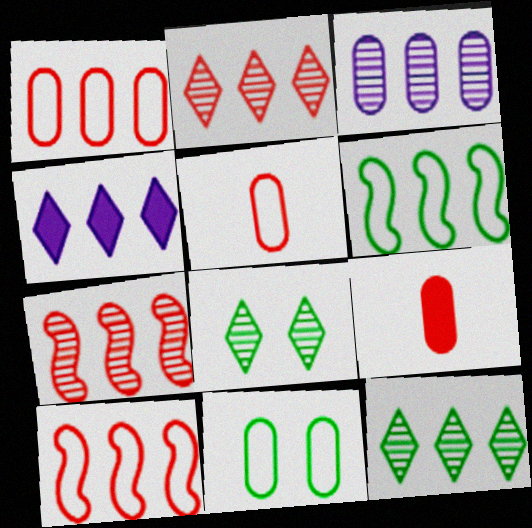[[3, 7, 12], 
[3, 9, 11]]